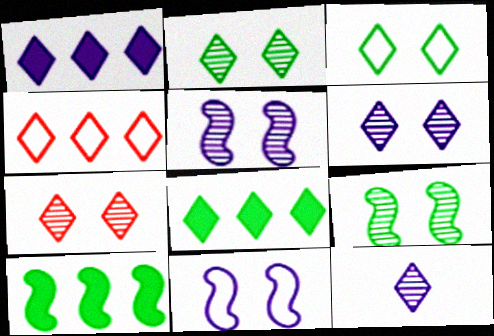[[2, 6, 7]]